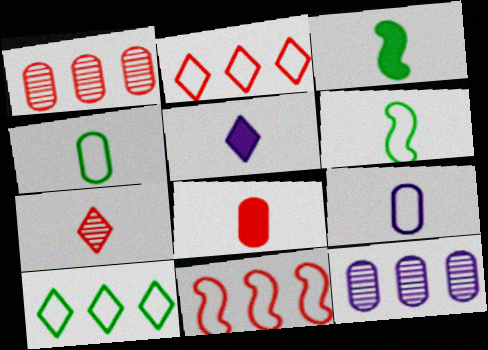[[3, 5, 8], 
[3, 7, 9]]